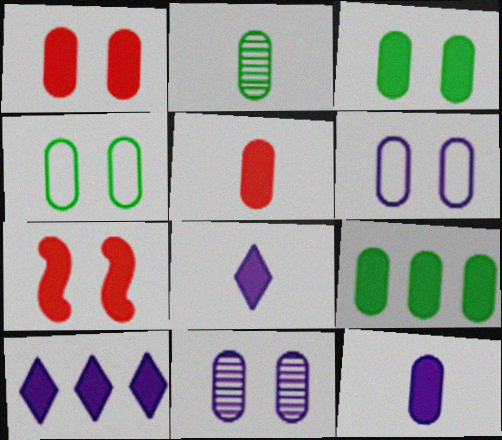[[1, 4, 11], 
[1, 9, 12], 
[2, 4, 9], 
[7, 8, 9]]